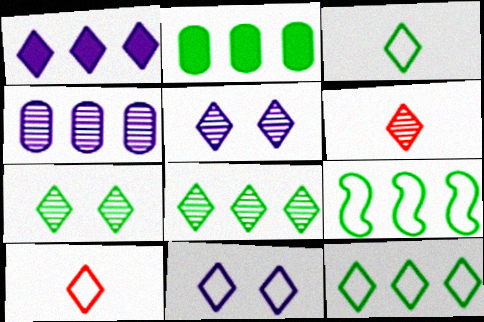[[1, 7, 10], 
[2, 8, 9], 
[5, 6, 8], 
[10, 11, 12]]